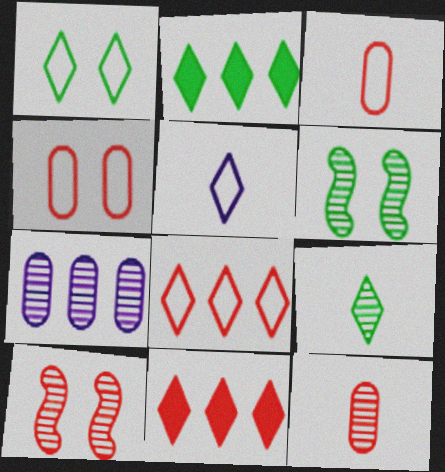[[1, 2, 9], 
[1, 5, 8], 
[3, 10, 11], 
[7, 9, 10]]